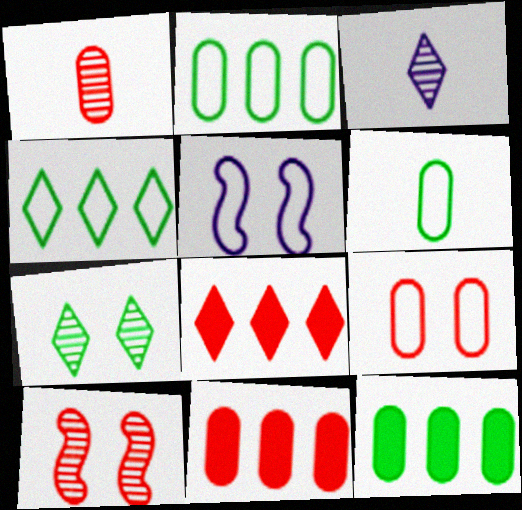[[1, 9, 11]]